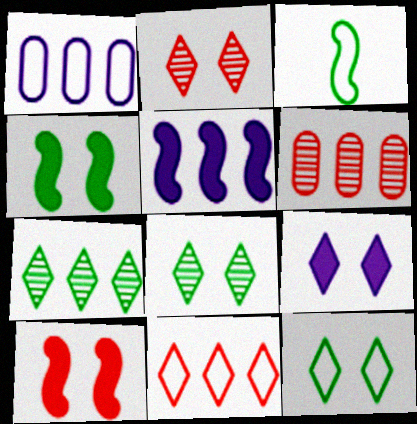[[2, 9, 12], 
[3, 6, 9]]